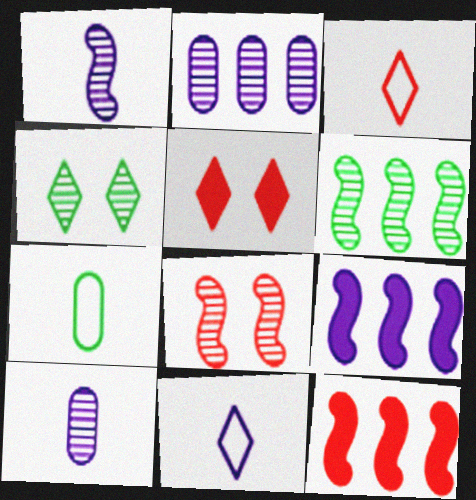[[1, 6, 8]]